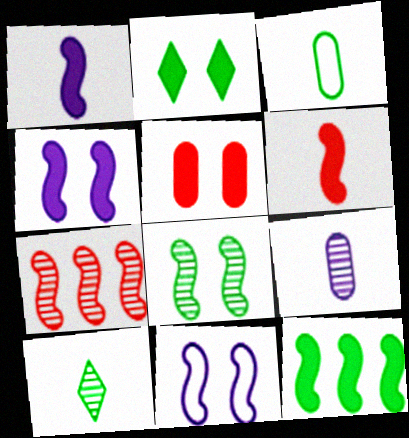[[2, 4, 5], 
[4, 6, 12]]